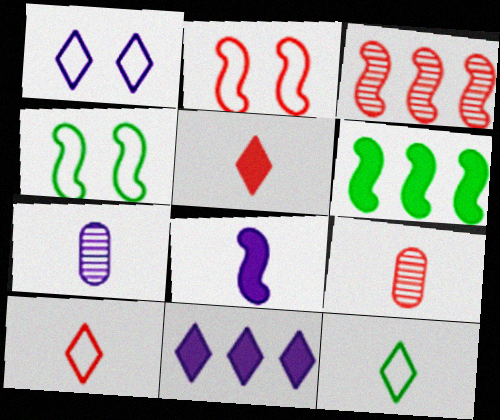[[1, 6, 9], 
[3, 4, 8], 
[4, 9, 11], 
[8, 9, 12]]